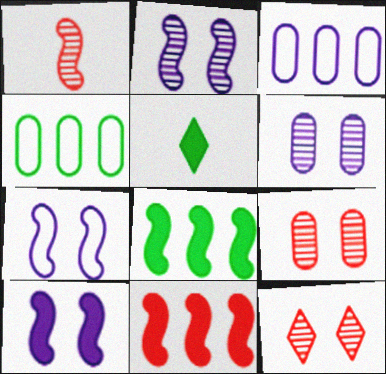[[1, 7, 8], 
[2, 7, 10]]